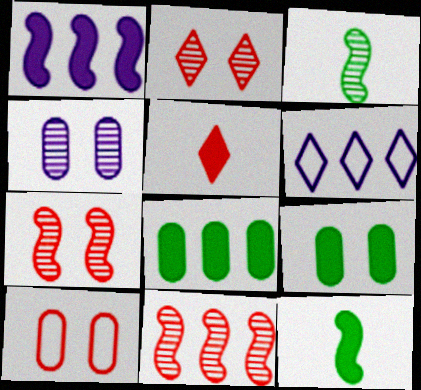[[1, 5, 9], 
[4, 9, 10], 
[5, 10, 11], 
[6, 8, 11]]